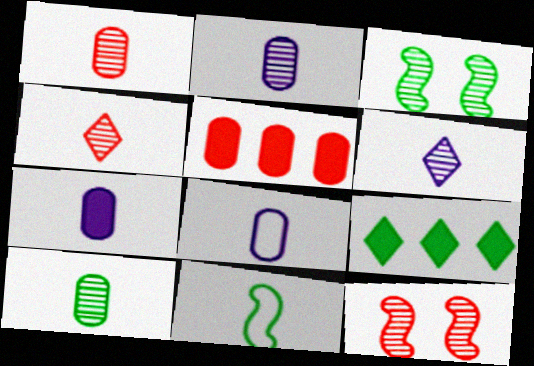[[1, 2, 10], 
[2, 7, 8], 
[4, 7, 11], 
[8, 9, 12]]